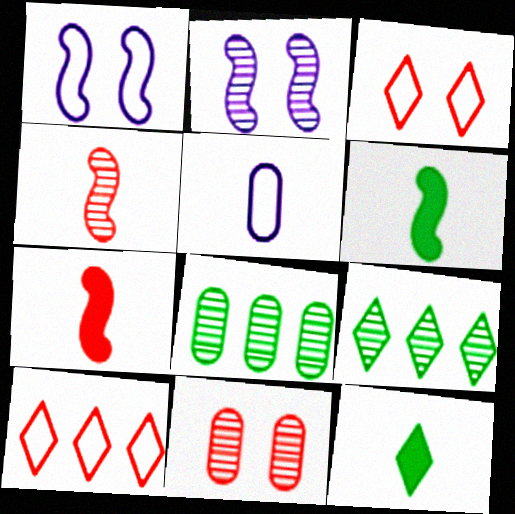[[4, 5, 12], 
[7, 10, 11]]